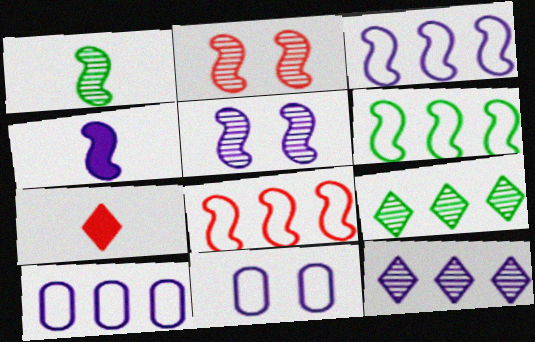[[2, 4, 6], 
[3, 4, 5], 
[3, 6, 8], 
[4, 11, 12]]